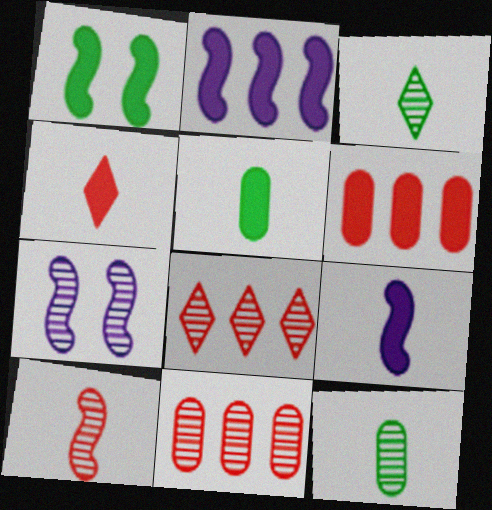[[3, 7, 11], 
[4, 5, 9], 
[7, 8, 12]]